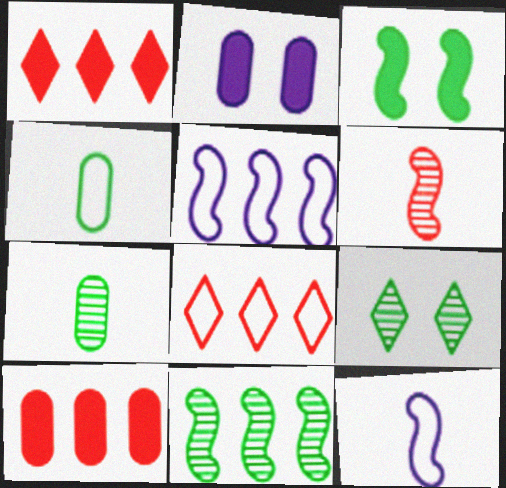[[3, 5, 6], 
[7, 9, 11], 
[9, 10, 12]]